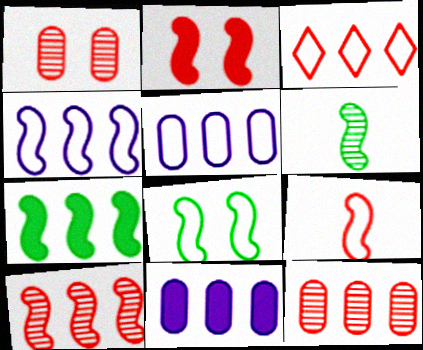[[2, 4, 6], 
[2, 9, 10], 
[4, 7, 10], 
[4, 8, 9], 
[6, 7, 8]]